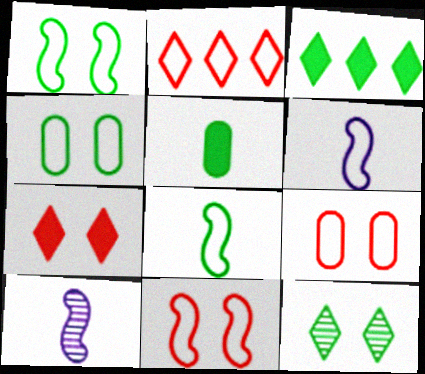[[2, 4, 6], 
[3, 9, 10]]